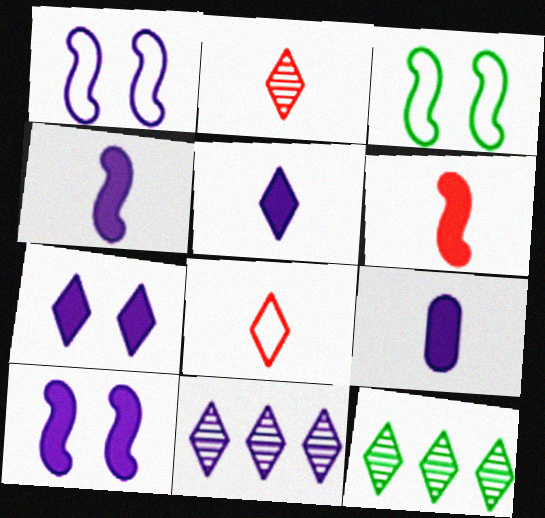[[1, 9, 11], 
[4, 5, 9], 
[7, 8, 12]]